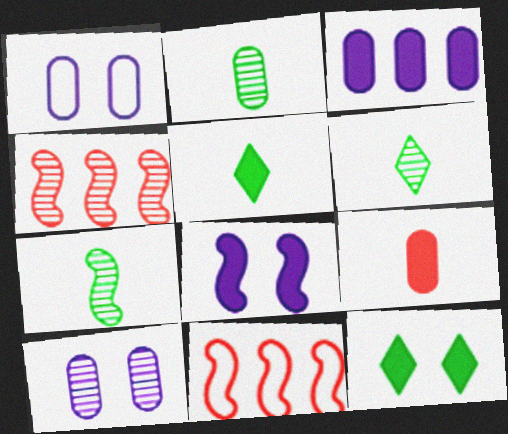[[1, 4, 5], 
[2, 6, 7], 
[4, 6, 10], 
[5, 10, 11], 
[7, 8, 11]]